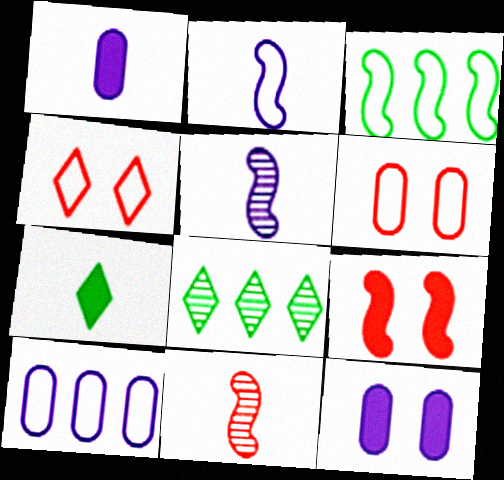[[3, 5, 9]]